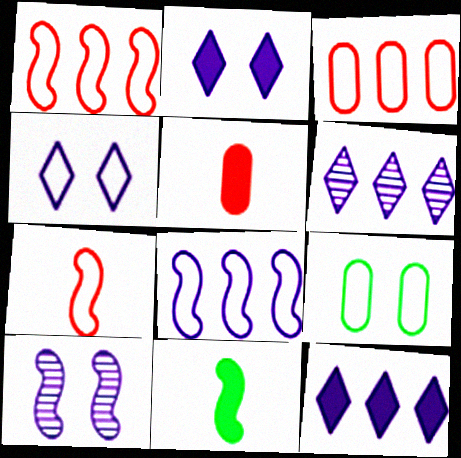[[1, 10, 11]]